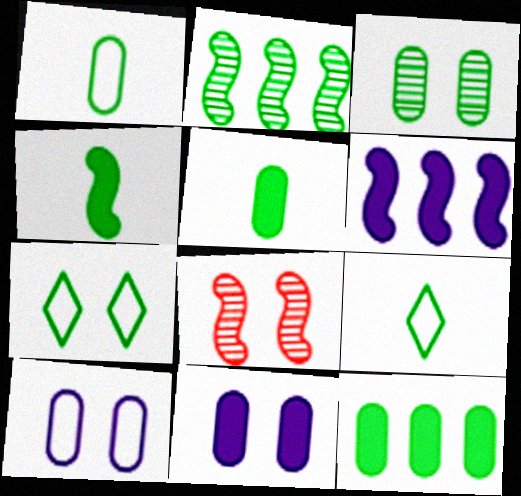[[1, 3, 12], 
[2, 5, 7], 
[7, 8, 11]]